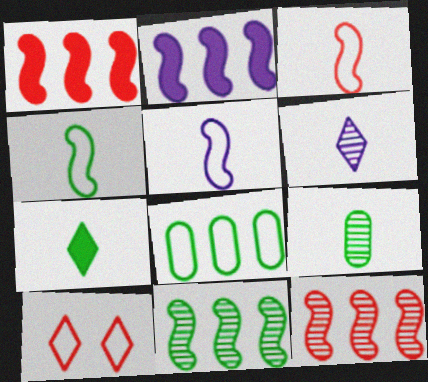[[2, 9, 10], 
[3, 4, 5], 
[4, 7, 9], 
[5, 8, 10]]